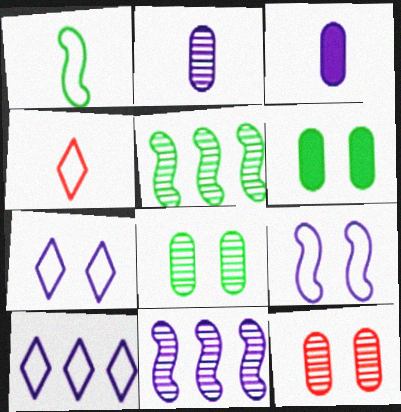[[3, 7, 11], 
[4, 6, 11]]